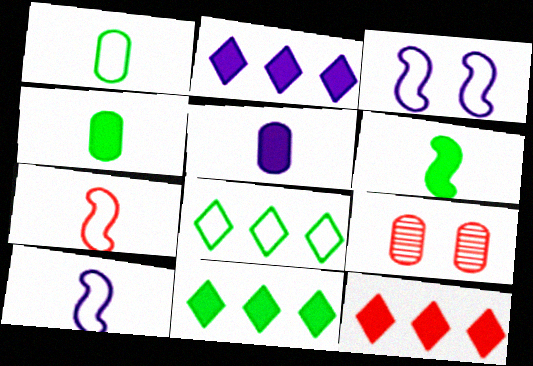[[2, 11, 12], 
[7, 9, 12], 
[9, 10, 11]]